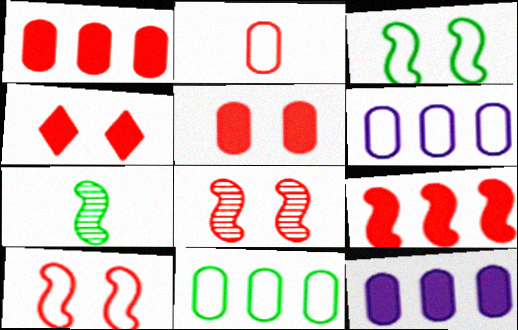[[4, 6, 7]]